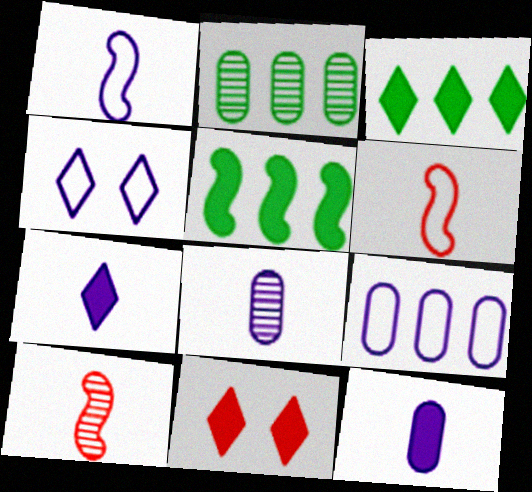[[1, 2, 11], 
[1, 4, 9], 
[1, 7, 8], 
[3, 7, 11], 
[5, 11, 12]]